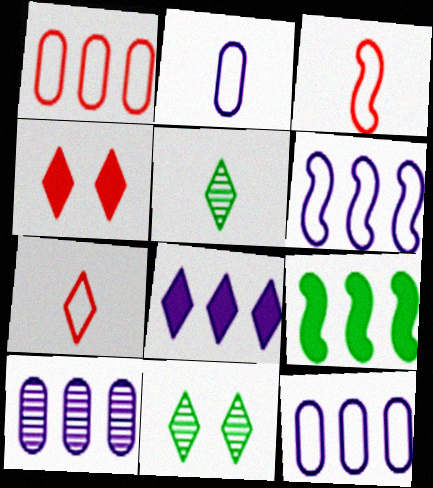[[6, 8, 10], 
[7, 8, 11]]